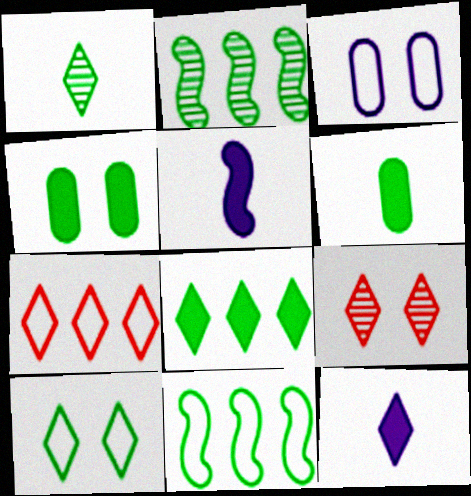[[1, 4, 11], 
[1, 8, 10], 
[2, 6, 10]]